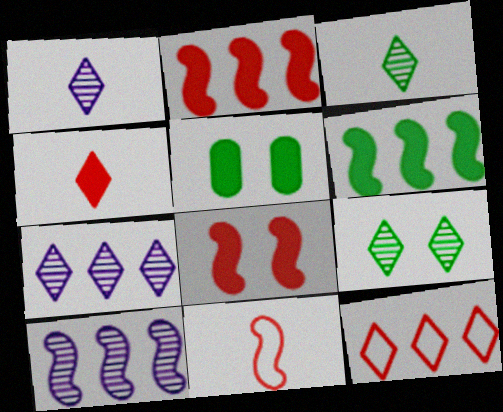[[5, 7, 11]]